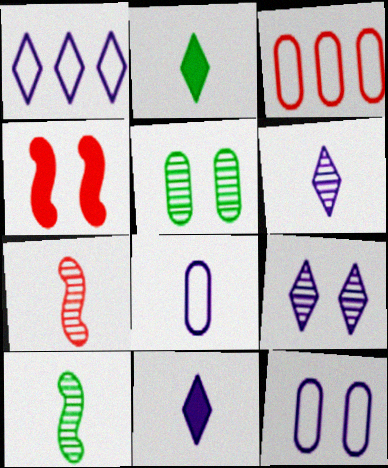[[1, 9, 11], 
[2, 7, 8]]